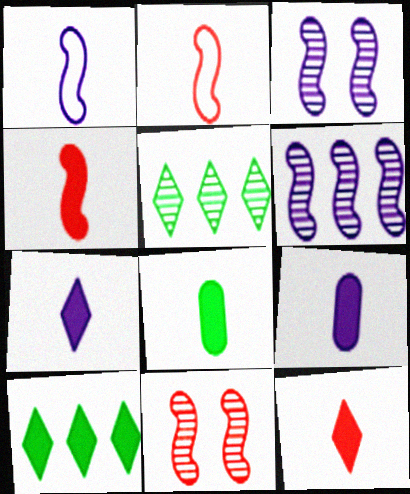[[4, 7, 8]]